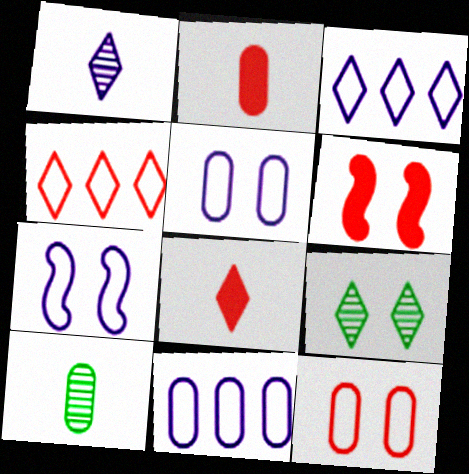[[3, 6, 10], 
[3, 8, 9], 
[5, 6, 9]]